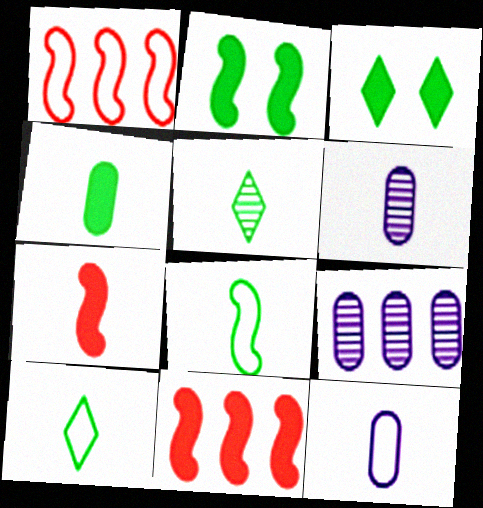[[1, 3, 6], 
[4, 5, 8], 
[5, 7, 12], 
[6, 7, 10]]